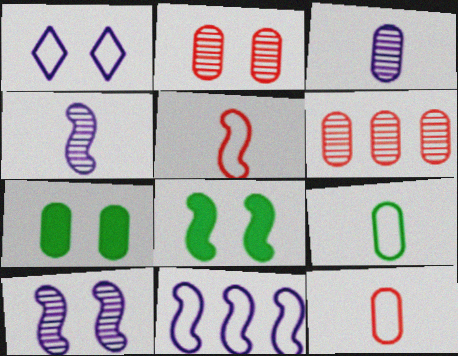[[1, 2, 8]]